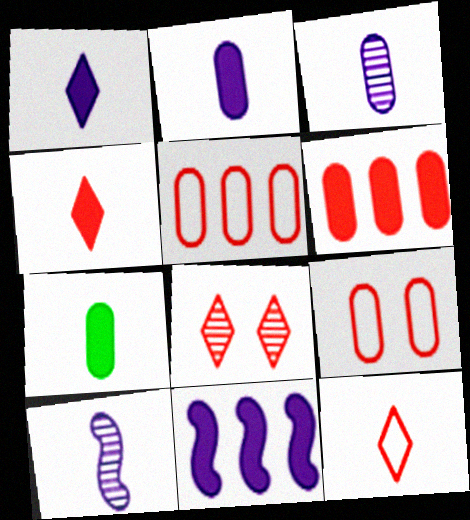[[7, 10, 12]]